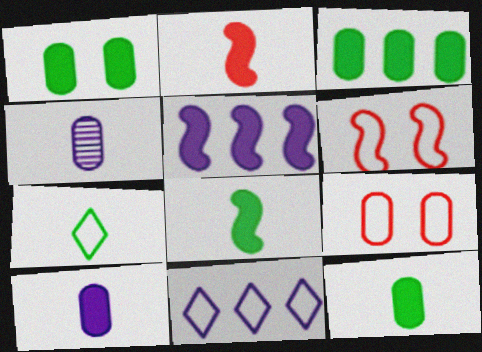[[1, 3, 12], 
[2, 4, 7], 
[3, 4, 9]]